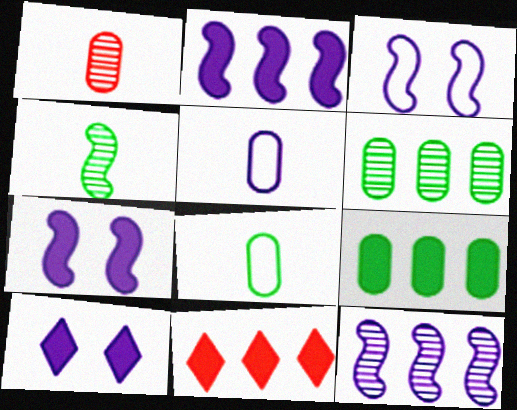[[2, 9, 11], 
[5, 10, 12]]